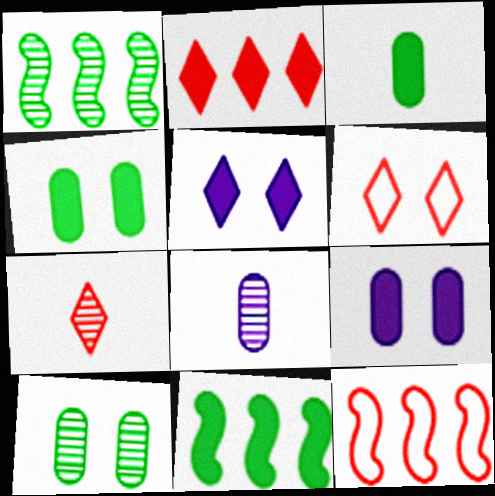[[2, 6, 7], 
[6, 8, 11]]